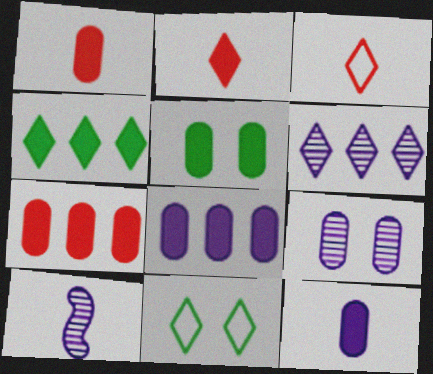[[1, 5, 8], 
[2, 6, 11], 
[5, 7, 12], 
[6, 9, 10], 
[7, 10, 11]]